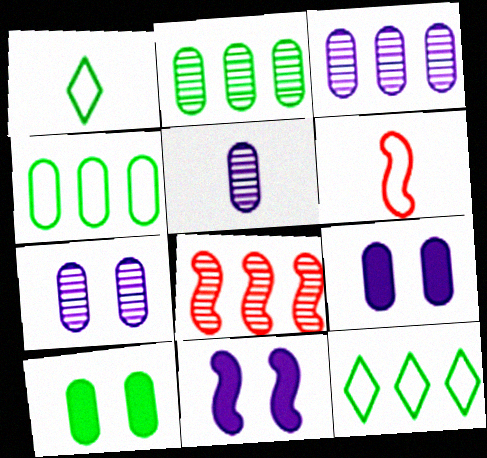[[1, 8, 9], 
[3, 5, 7]]